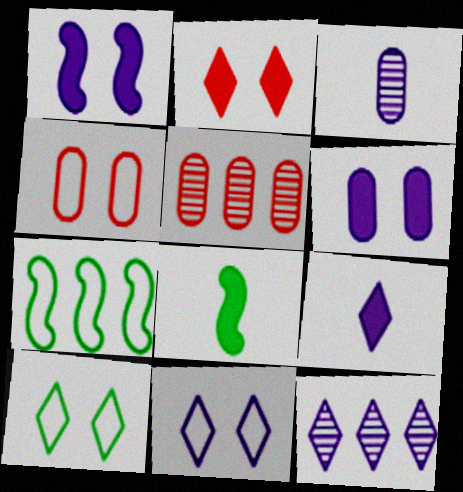[[2, 3, 7], 
[4, 8, 12], 
[5, 8, 11], 
[9, 11, 12]]